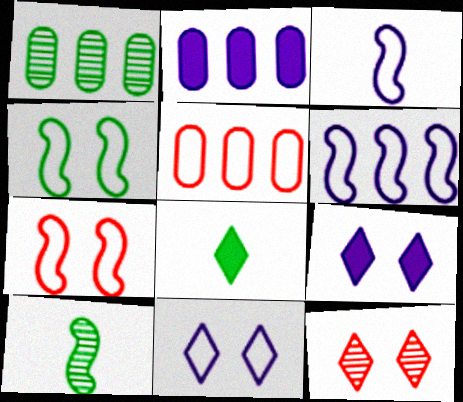[[1, 2, 5], 
[1, 4, 8], 
[5, 9, 10]]